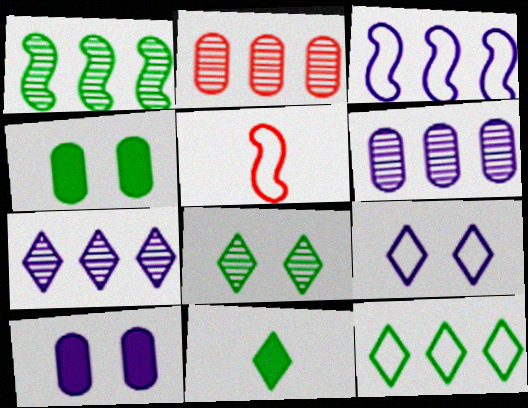[[1, 2, 7], 
[4, 5, 7], 
[8, 11, 12]]